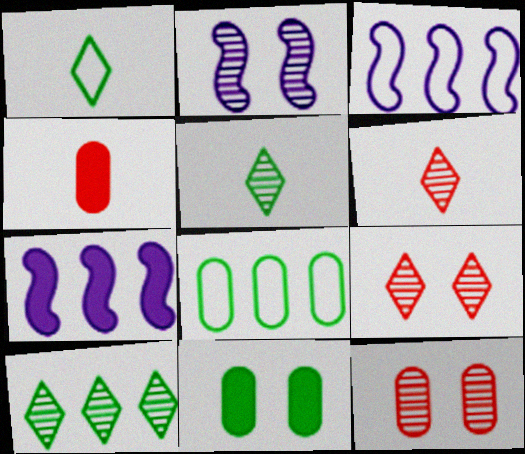[[1, 7, 12], 
[3, 6, 11]]